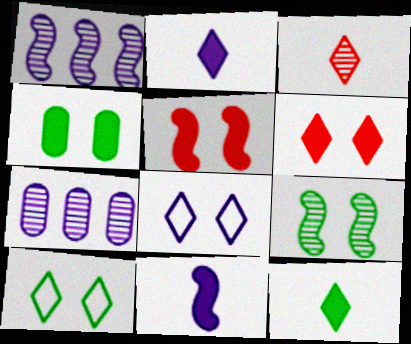[[3, 7, 9], 
[4, 9, 10], 
[7, 8, 11]]